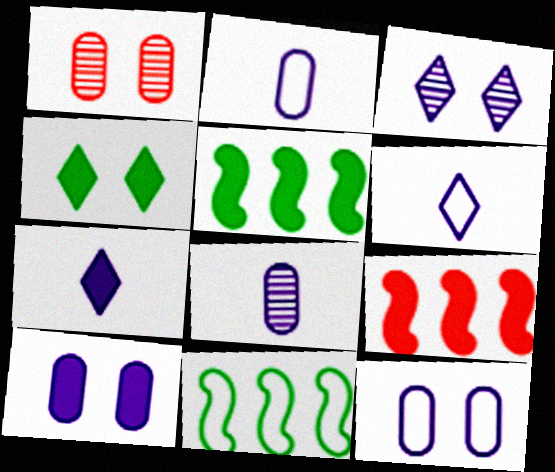[[1, 5, 6], 
[1, 7, 11]]